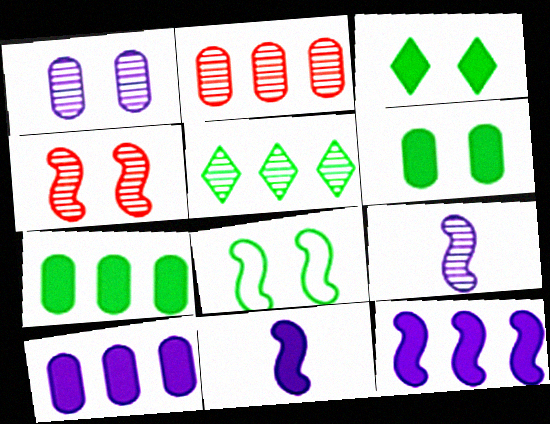[]